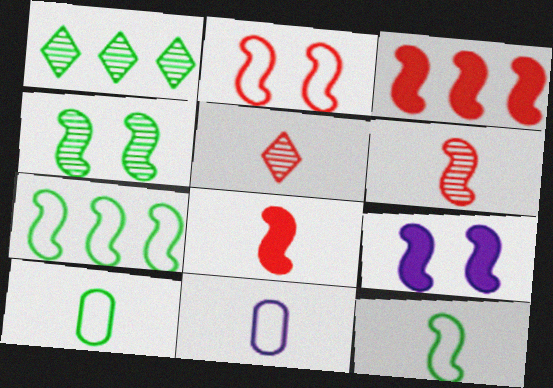[[2, 3, 6], 
[2, 4, 9], 
[6, 7, 9]]